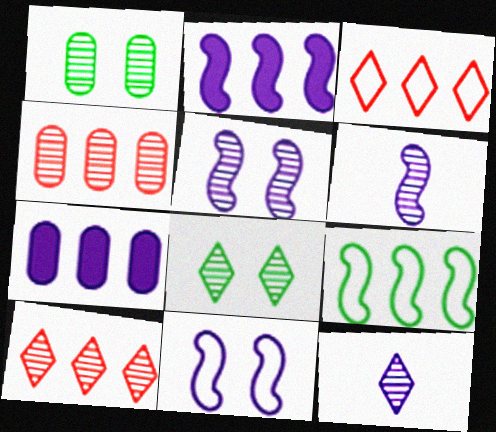[[1, 6, 10], 
[2, 6, 11], 
[4, 6, 8], 
[7, 9, 10], 
[7, 11, 12], 
[8, 10, 12]]